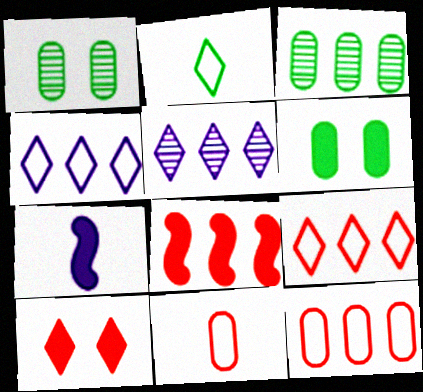[[1, 7, 9], 
[2, 5, 10], 
[3, 4, 8]]